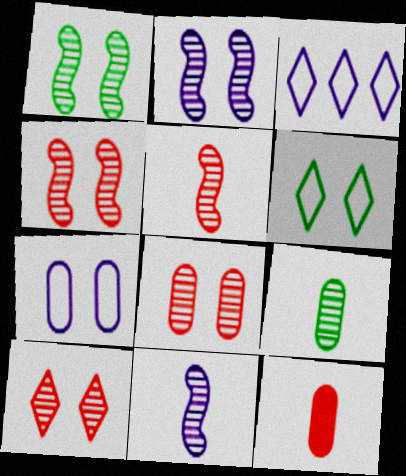[[1, 2, 4], 
[1, 3, 12], 
[4, 8, 10]]